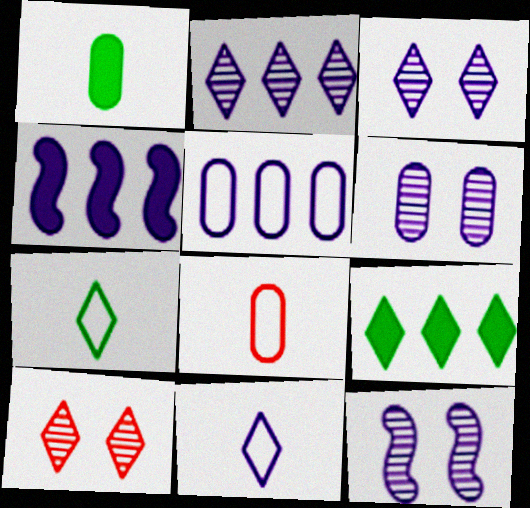[[2, 4, 5], 
[3, 6, 12], 
[4, 6, 11], 
[8, 9, 12], 
[9, 10, 11]]